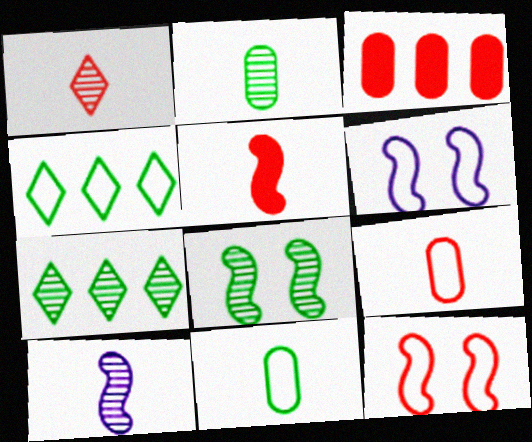[[1, 2, 10], 
[1, 3, 12], 
[1, 5, 9], 
[2, 7, 8], 
[4, 6, 9]]